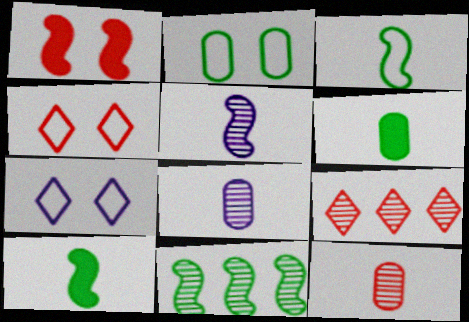[]